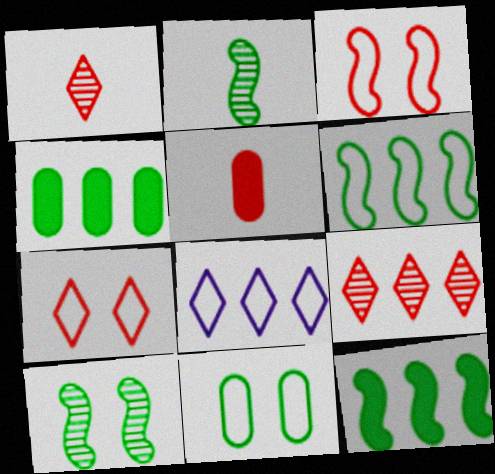[[3, 5, 9], 
[5, 8, 10]]